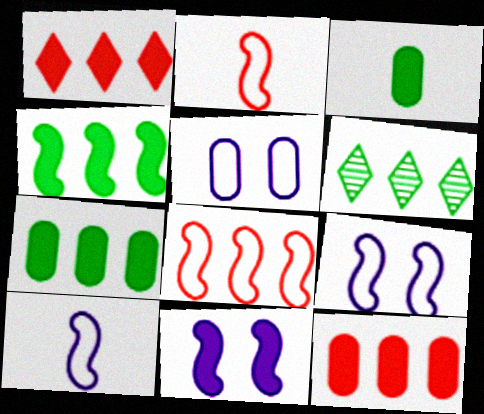[[1, 3, 11]]